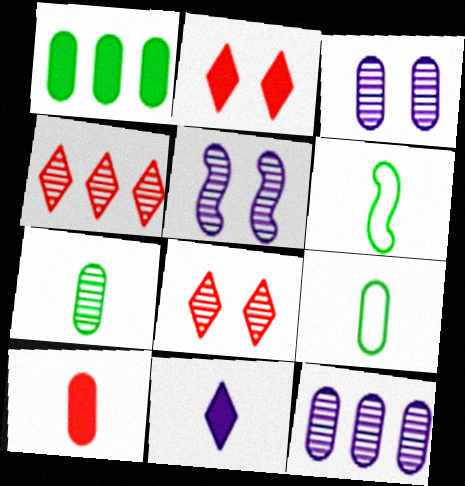[[2, 6, 12], 
[4, 5, 7]]